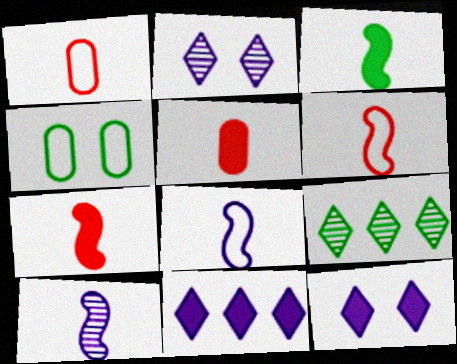[[3, 4, 9], 
[3, 6, 10]]